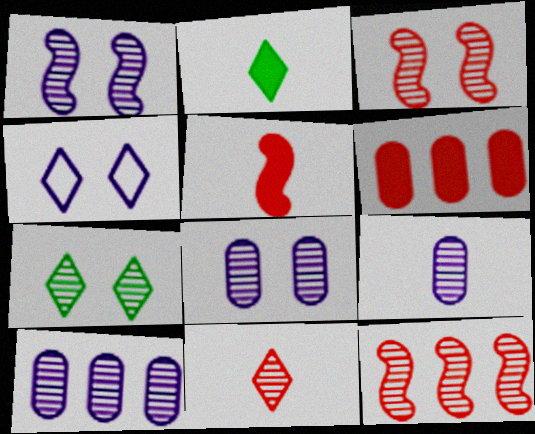[[3, 7, 8], 
[7, 9, 12], 
[8, 9, 10]]